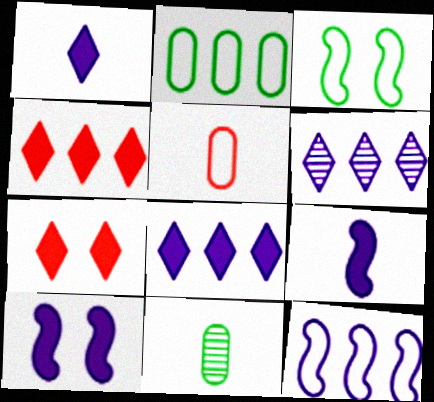[[7, 11, 12]]